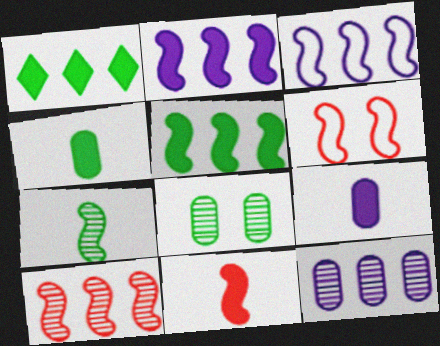[[2, 6, 7], 
[3, 5, 10], 
[6, 10, 11]]